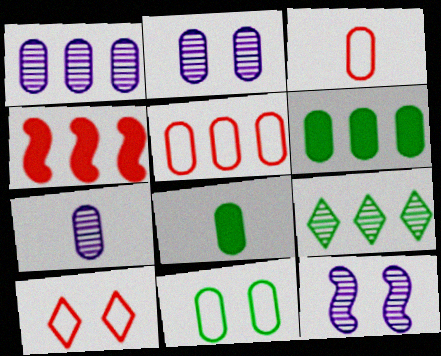[[1, 2, 7], 
[1, 5, 6], 
[2, 3, 6], 
[2, 5, 8], 
[3, 7, 8]]